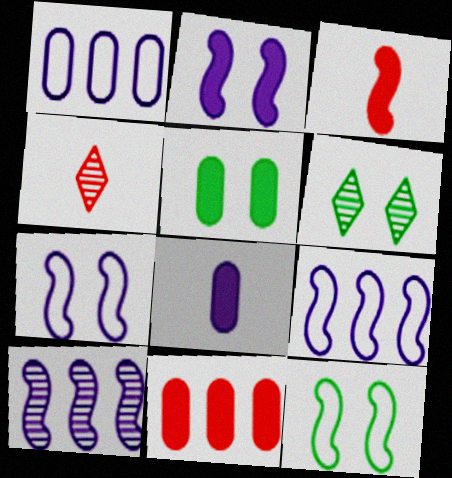[[1, 3, 6], 
[3, 10, 12], 
[4, 5, 9], 
[5, 6, 12], 
[5, 8, 11]]